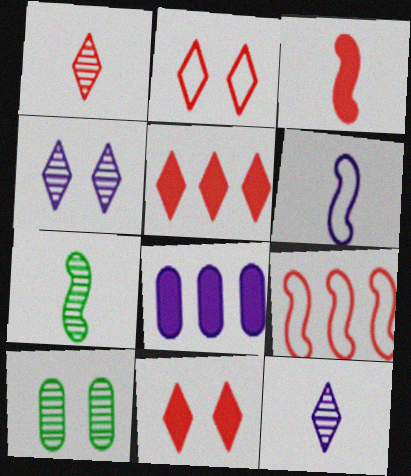[[1, 2, 5], 
[2, 7, 8], 
[3, 6, 7], 
[4, 6, 8], 
[5, 6, 10]]